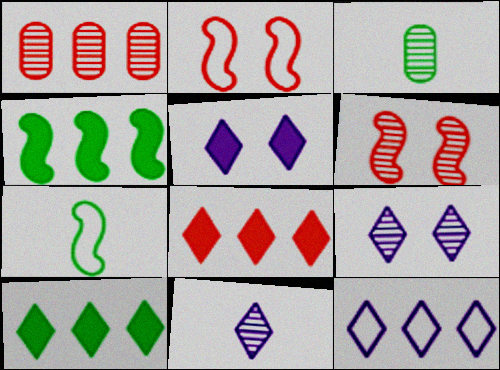[[1, 4, 12], 
[1, 5, 7], 
[5, 11, 12]]